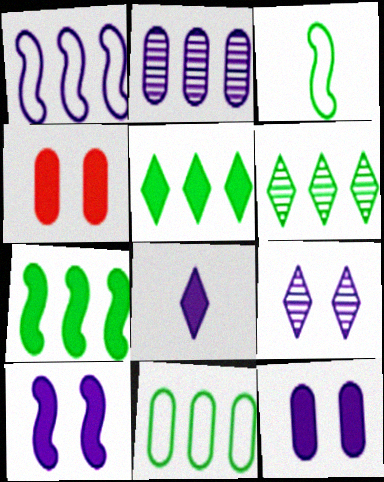[[4, 7, 8], 
[6, 7, 11]]